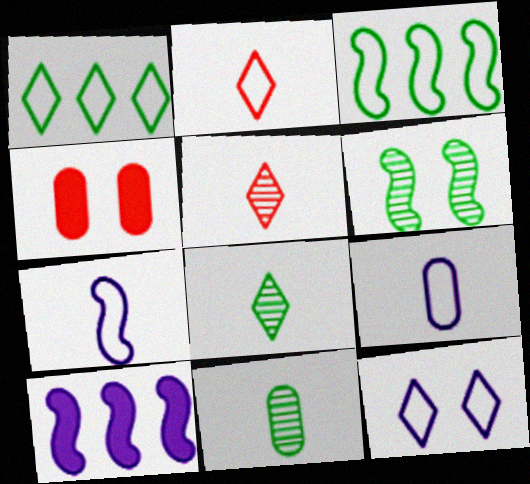[[1, 2, 12], 
[4, 6, 12]]